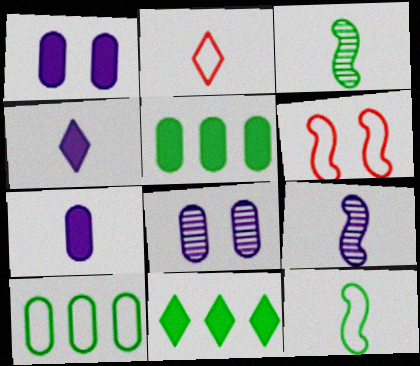[[2, 3, 7]]